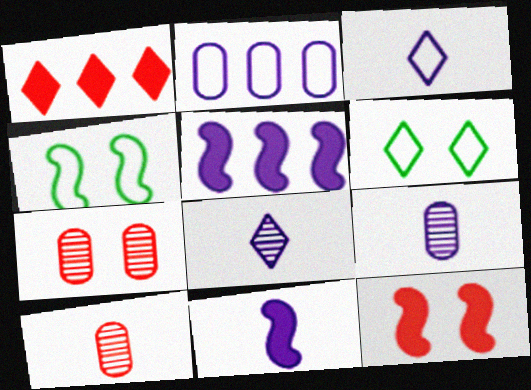[[1, 4, 9], 
[1, 6, 8], 
[3, 9, 11], 
[5, 6, 10]]